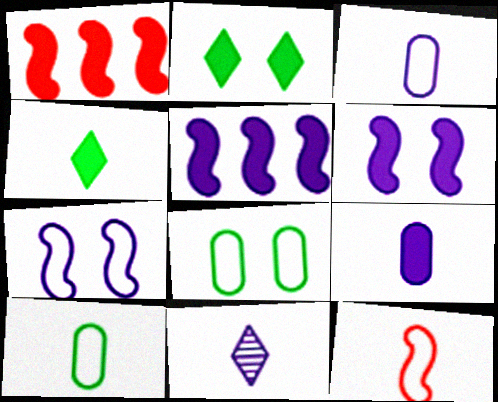[[1, 2, 9], 
[1, 8, 11]]